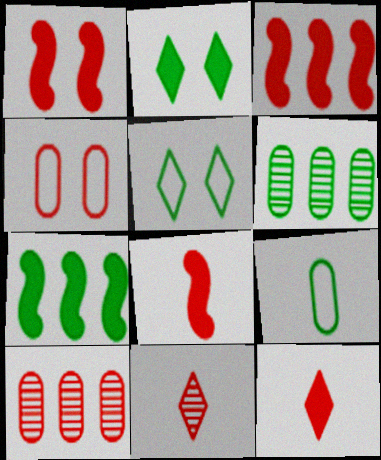[[1, 3, 8], 
[3, 4, 11]]